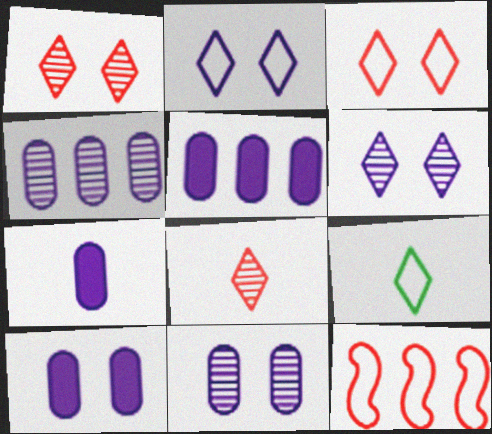[[5, 7, 10]]